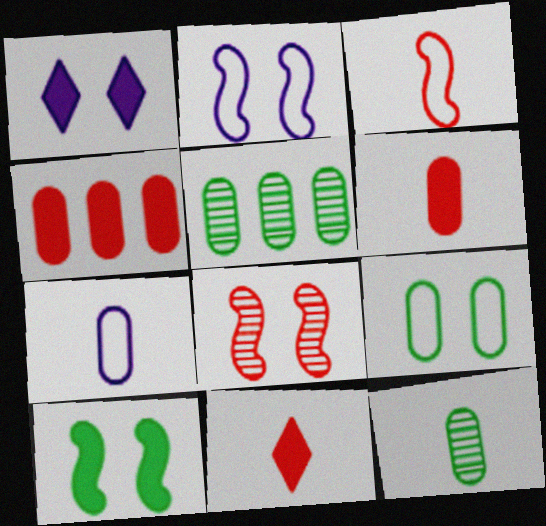[[1, 3, 5], 
[1, 8, 9], 
[2, 5, 11], 
[2, 8, 10], 
[6, 7, 12]]